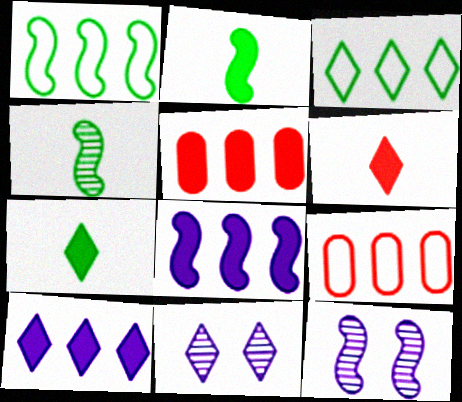[[2, 9, 11], 
[3, 6, 11], 
[7, 9, 12]]